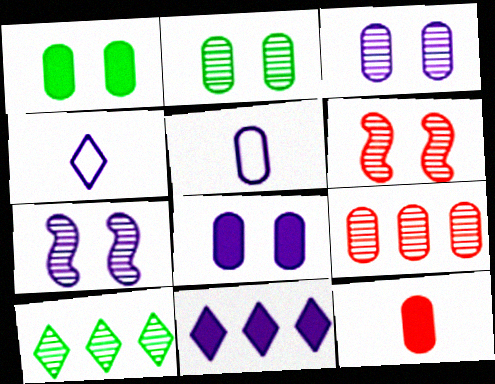[[1, 5, 9], 
[5, 7, 11]]